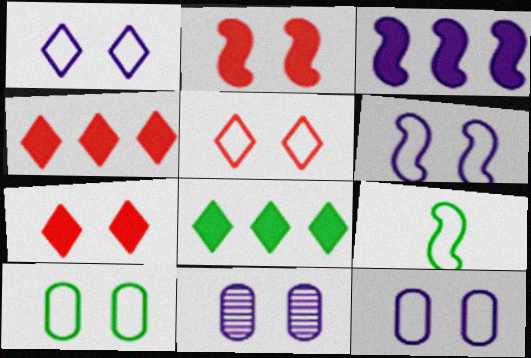[[1, 6, 12], 
[4, 9, 11], 
[5, 6, 10]]